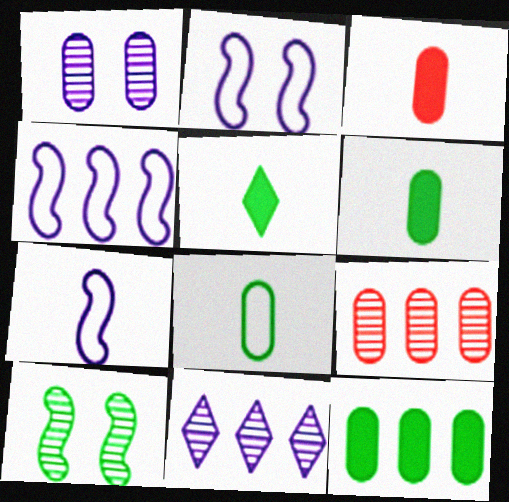[[2, 4, 7], 
[2, 5, 9]]